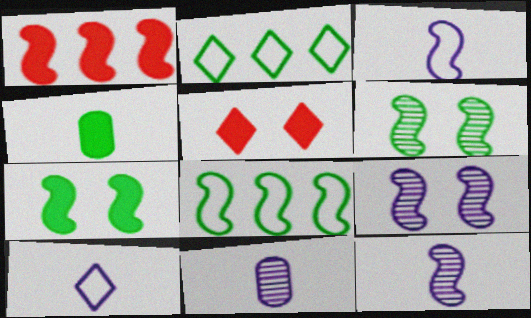[[1, 3, 6], 
[2, 4, 6], 
[5, 8, 11]]